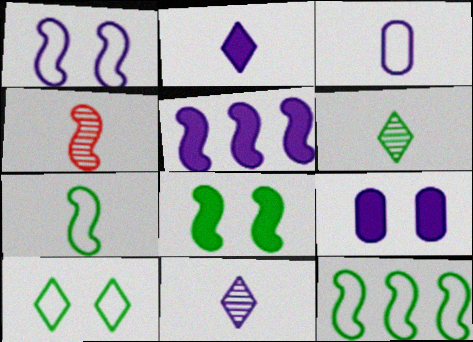[[2, 5, 9]]